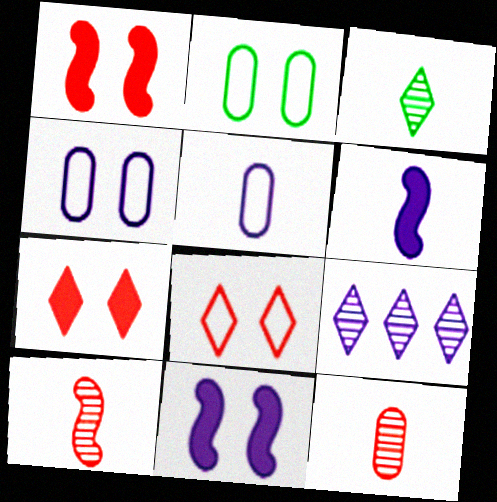[[4, 6, 9], 
[5, 9, 11]]